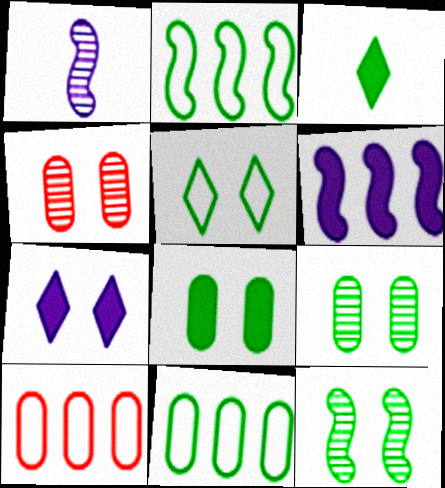[[2, 3, 9], 
[3, 11, 12], 
[5, 8, 12]]